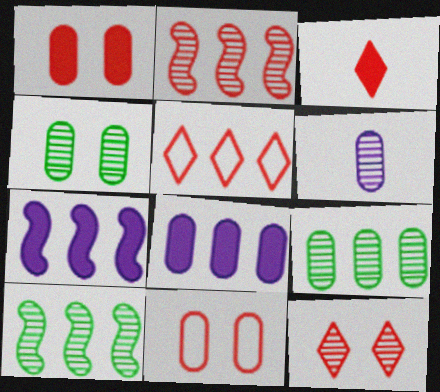[[2, 3, 11], 
[3, 5, 12], 
[5, 7, 9], 
[5, 8, 10], 
[6, 10, 12]]